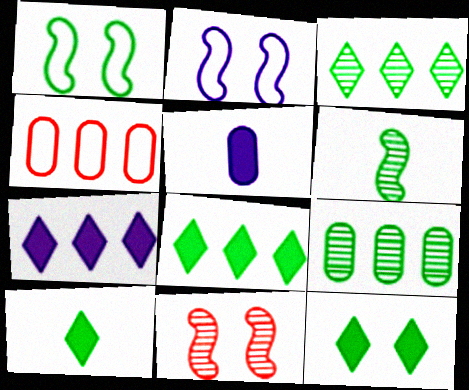[[1, 9, 10], 
[8, 10, 12]]